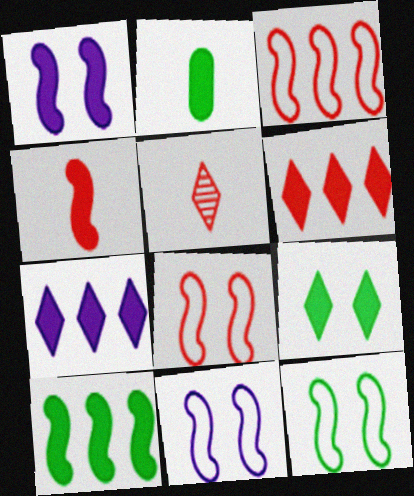[[1, 2, 6], 
[1, 4, 10], 
[2, 9, 10], 
[8, 11, 12]]